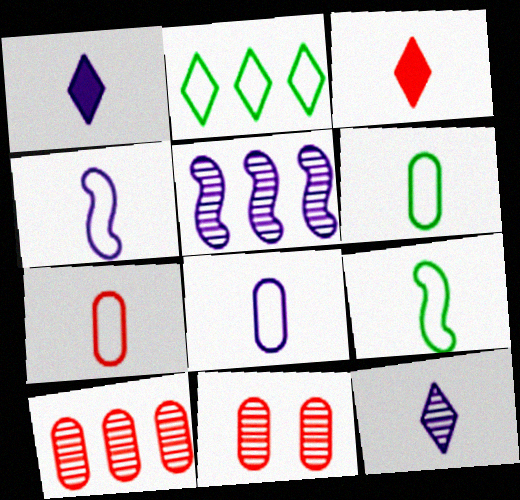[[6, 7, 8]]